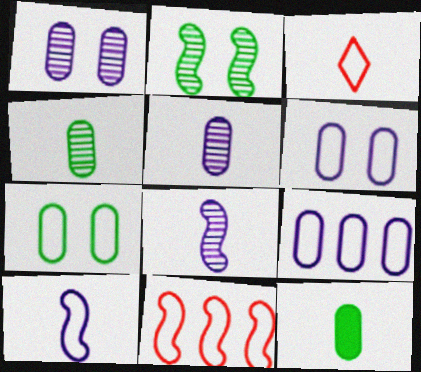[[3, 8, 12]]